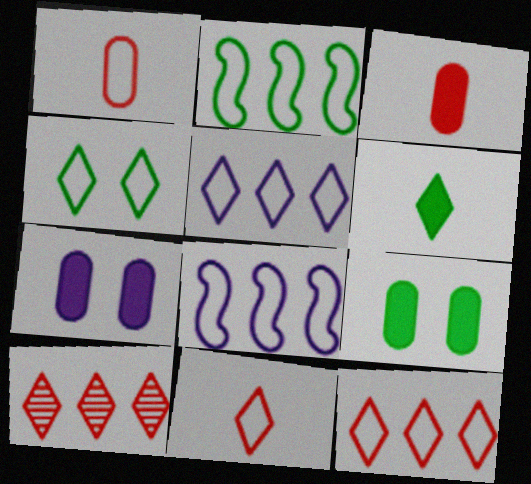[[1, 4, 8], 
[4, 5, 11]]